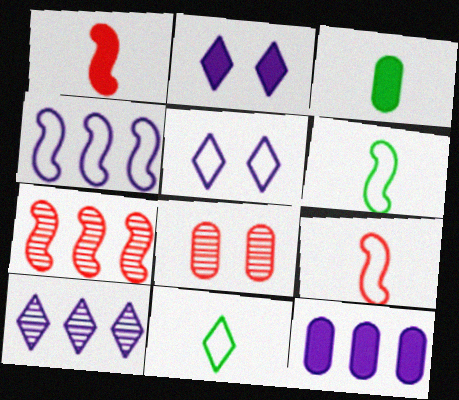[[3, 5, 7], 
[4, 10, 12]]